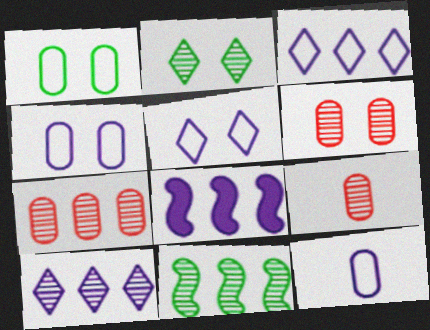[[6, 7, 9], 
[7, 10, 11]]